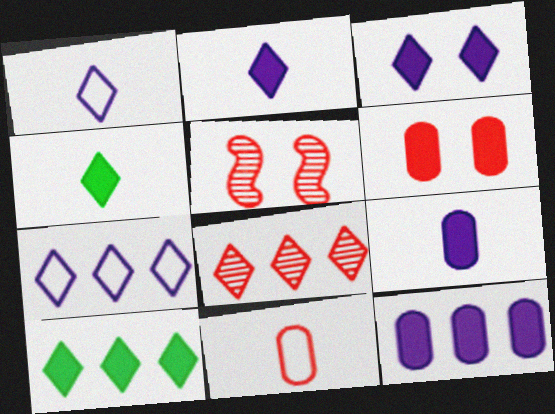[[7, 8, 10]]